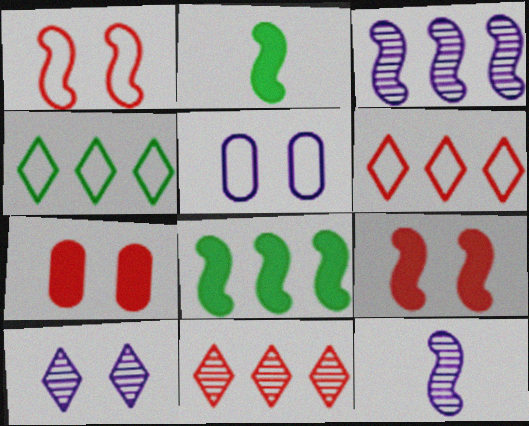[[1, 2, 3], 
[1, 8, 12], 
[2, 5, 11], 
[4, 7, 12]]